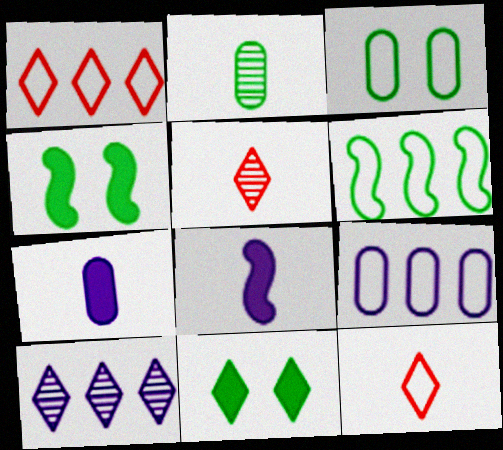[[1, 6, 9], 
[2, 6, 11], 
[2, 8, 12], 
[4, 5, 9], 
[10, 11, 12]]